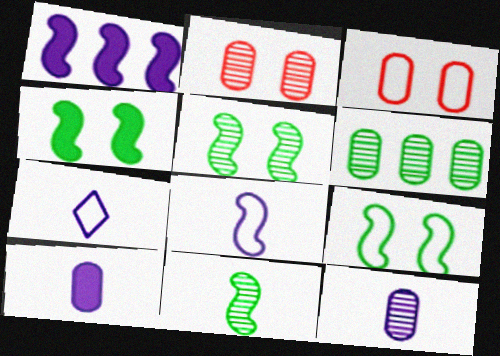[[2, 6, 12], 
[3, 6, 10], 
[4, 5, 9]]